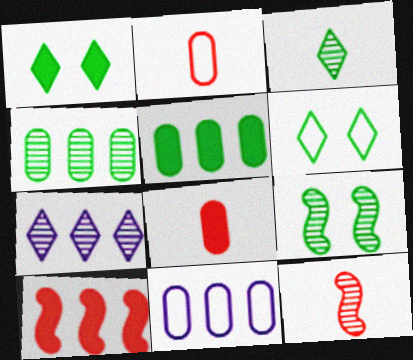[[1, 11, 12], 
[3, 4, 9]]